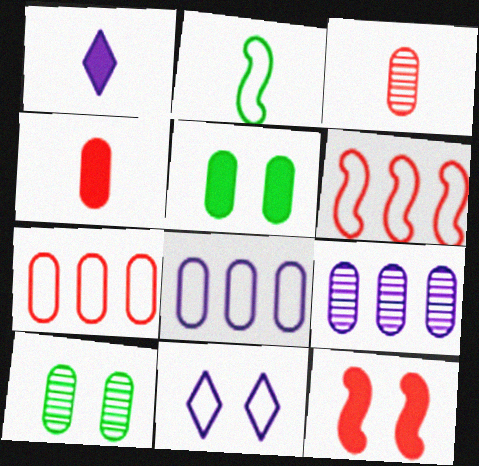[[1, 2, 3], 
[1, 6, 10], 
[2, 7, 11], 
[3, 5, 8], 
[3, 9, 10], 
[4, 8, 10], 
[10, 11, 12]]